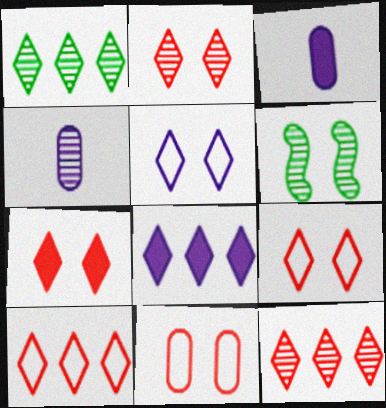[[1, 8, 10], 
[2, 7, 9], 
[3, 6, 10], 
[4, 6, 12]]